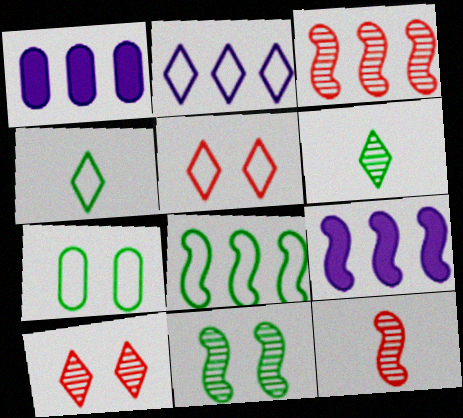[[2, 4, 5], 
[3, 8, 9], 
[4, 7, 8]]